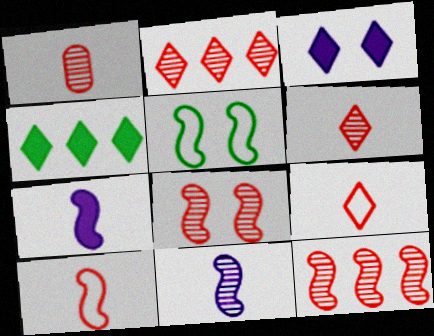[[1, 2, 8], 
[5, 7, 12]]